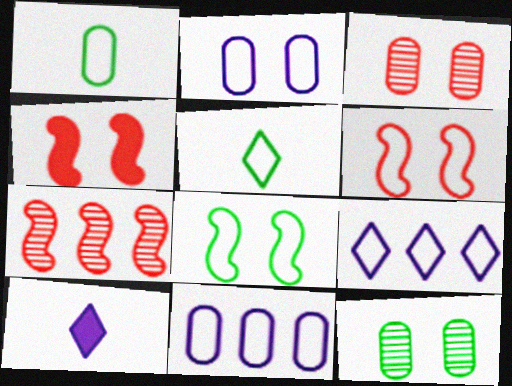[[1, 6, 9], 
[5, 6, 11]]